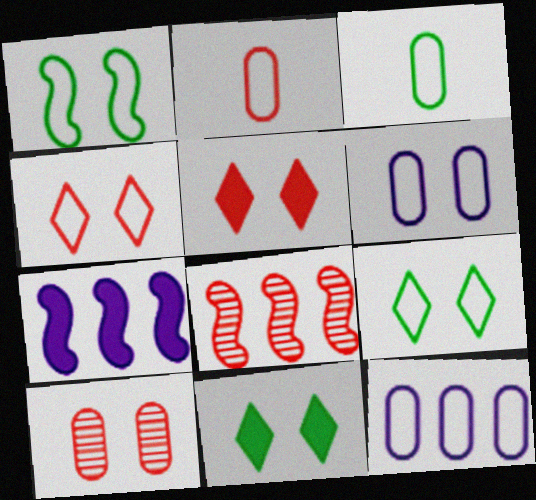[[1, 4, 6], 
[2, 5, 8]]